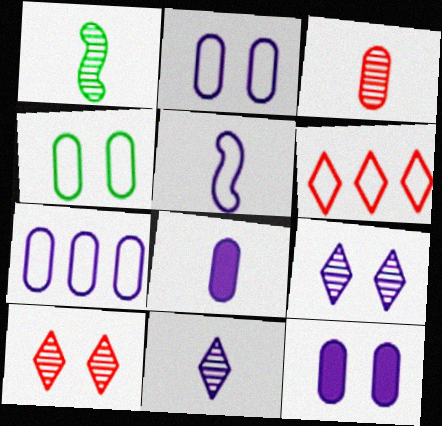[[1, 3, 11], 
[1, 6, 12], 
[4, 5, 6], 
[5, 8, 11]]